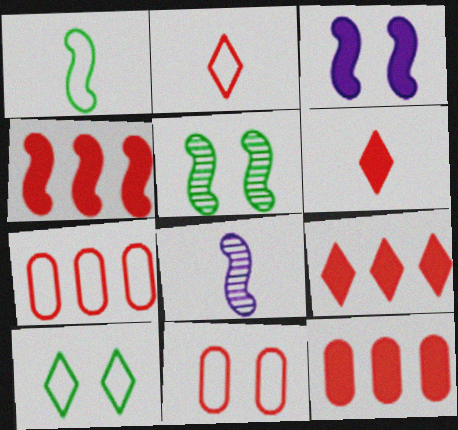[[4, 9, 12], 
[8, 10, 12]]